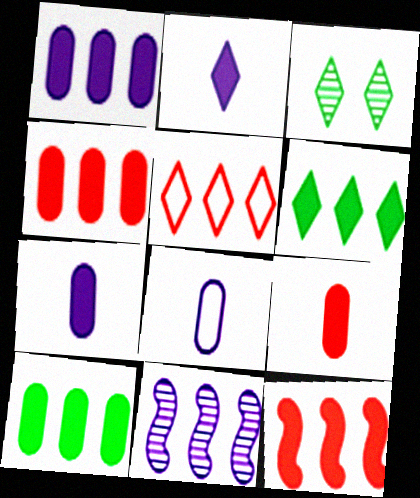[[1, 4, 10], 
[1, 6, 12], 
[2, 3, 5], 
[3, 8, 12], 
[5, 10, 11]]